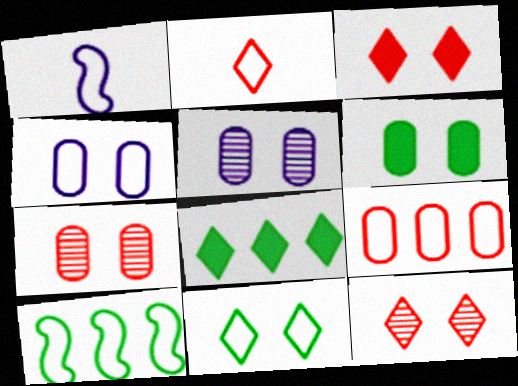[[1, 7, 8], 
[1, 9, 11], 
[2, 4, 10], 
[4, 6, 7]]